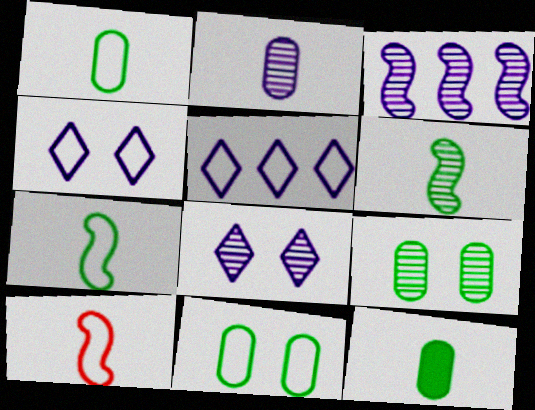[[2, 3, 8], 
[5, 10, 11]]